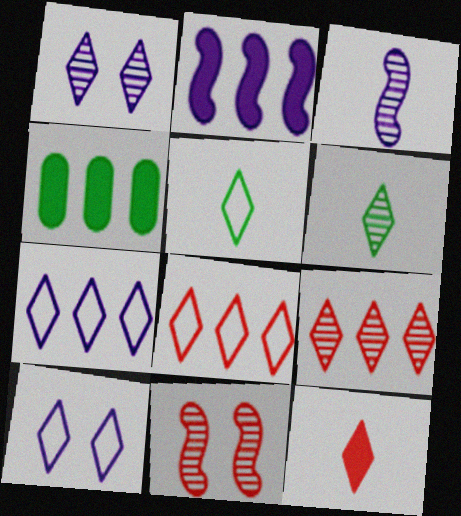[[1, 6, 9], 
[5, 8, 10]]